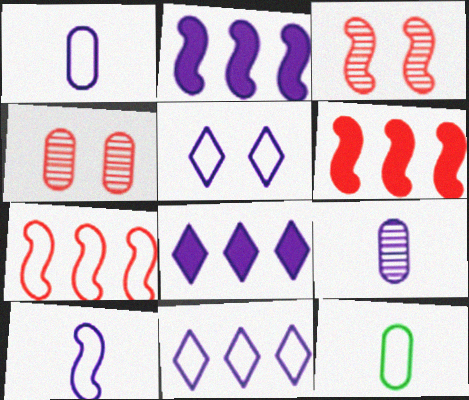[[2, 5, 9], 
[3, 8, 12], 
[5, 7, 12]]